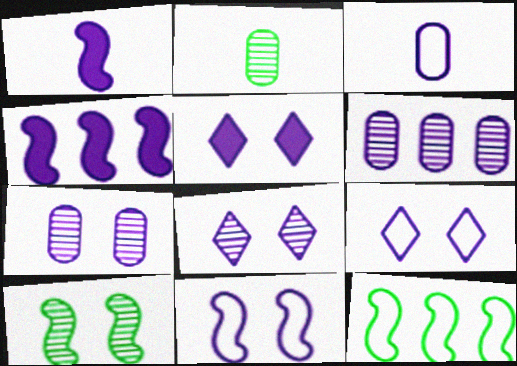[[1, 6, 9], 
[3, 4, 8], 
[5, 7, 11], 
[5, 8, 9]]